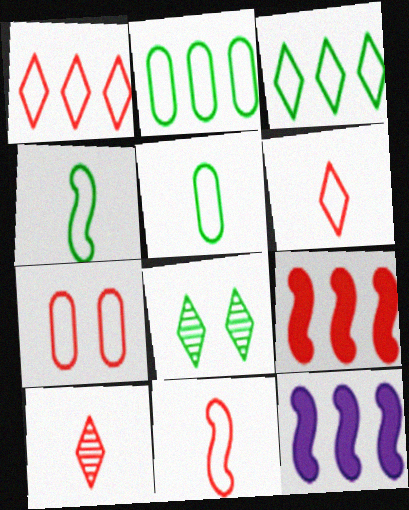[[1, 7, 11], 
[7, 9, 10]]